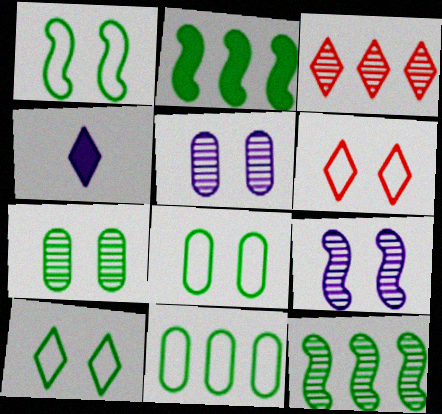[[1, 8, 10], 
[3, 4, 10]]